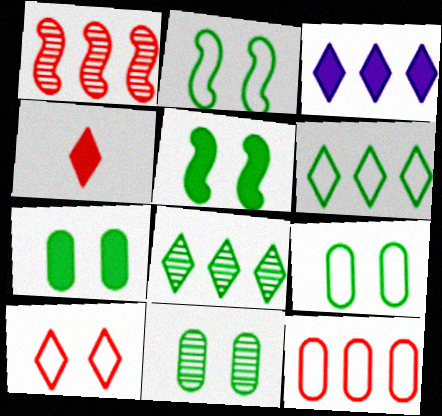[[7, 9, 11]]